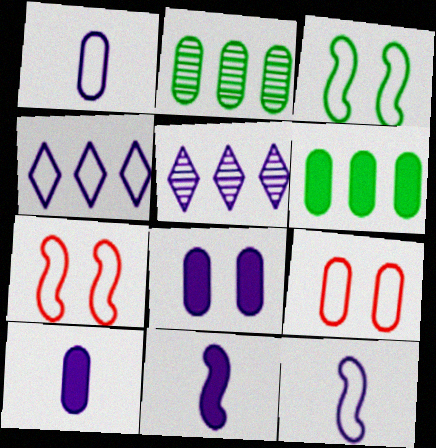[[2, 9, 10], 
[5, 8, 12]]